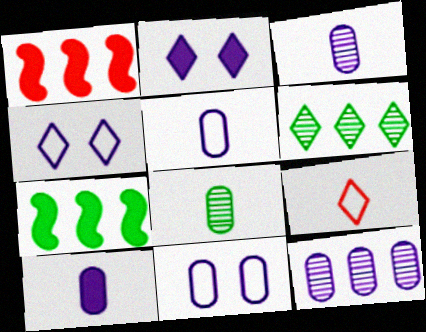[[1, 4, 8], 
[2, 6, 9], 
[3, 5, 10], 
[10, 11, 12]]